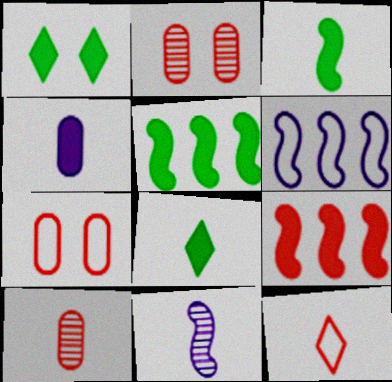[[1, 4, 9], 
[1, 6, 10], 
[2, 6, 8], 
[2, 9, 12]]